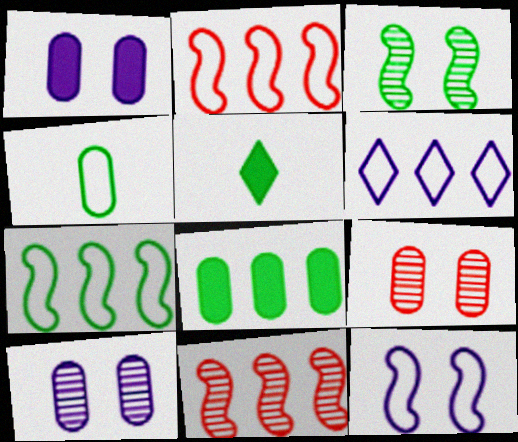[[2, 5, 10], 
[6, 8, 11]]